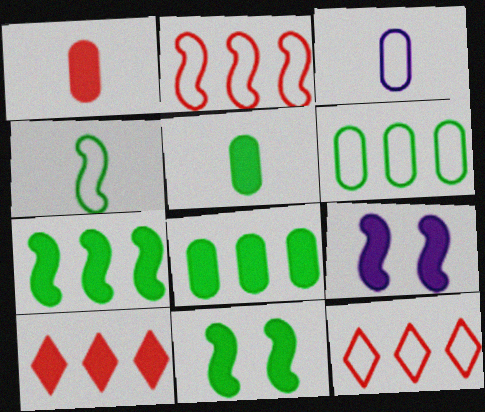[[5, 9, 10]]